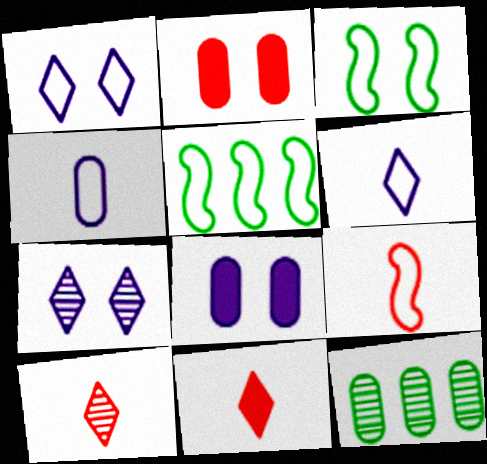[[2, 3, 7], 
[2, 4, 12], 
[5, 8, 10]]